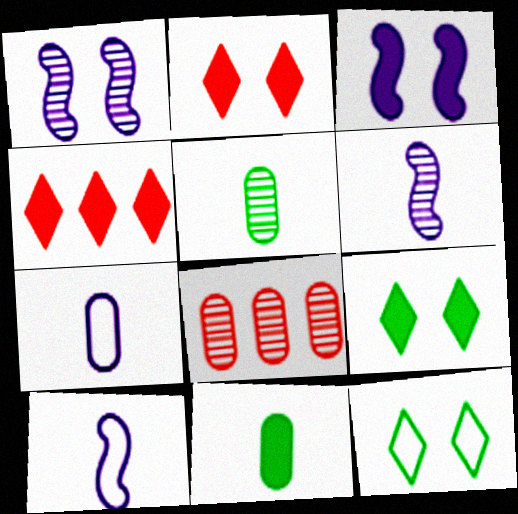[[3, 4, 11], 
[8, 9, 10]]